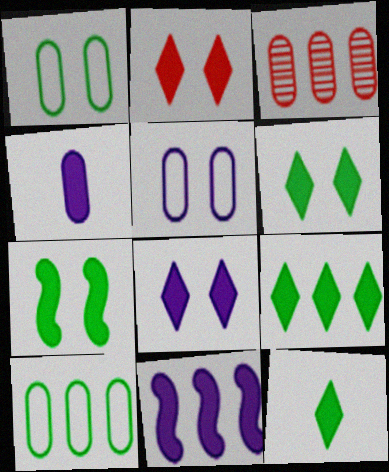[[1, 3, 4], 
[2, 6, 8], 
[4, 8, 11], 
[6, 9, 12]]